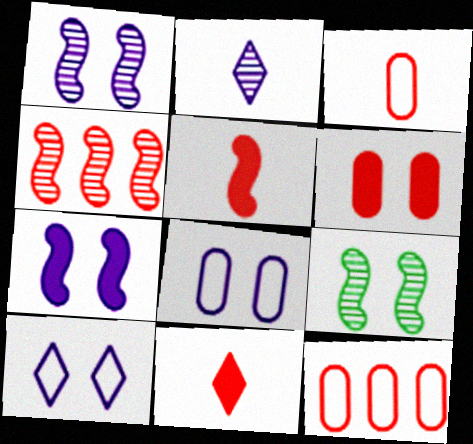[[6, 9, 10]]